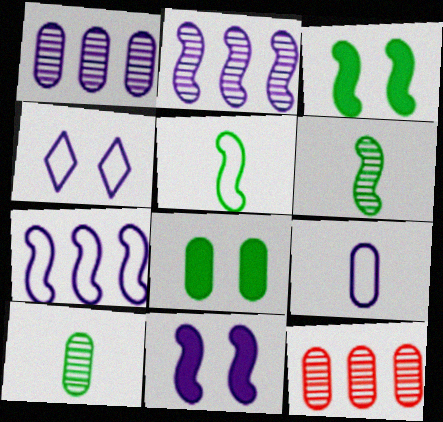[[4, 7, 9], 
[8, 9, 12]]